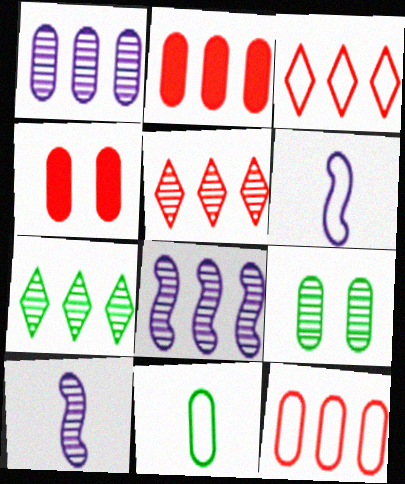[[1, 4, 11], 
[4, 6, 7], 
[5, 9, 10]]